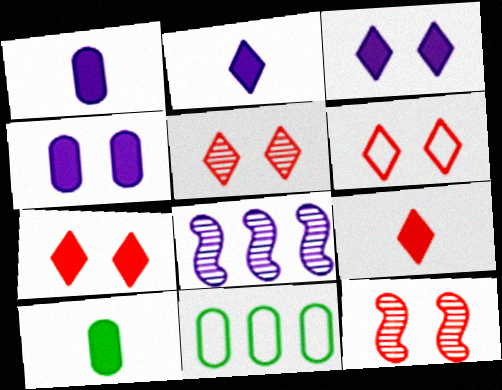[[2, 11, 12], 
[5, 6, 7], 
[6, 8, 10]]